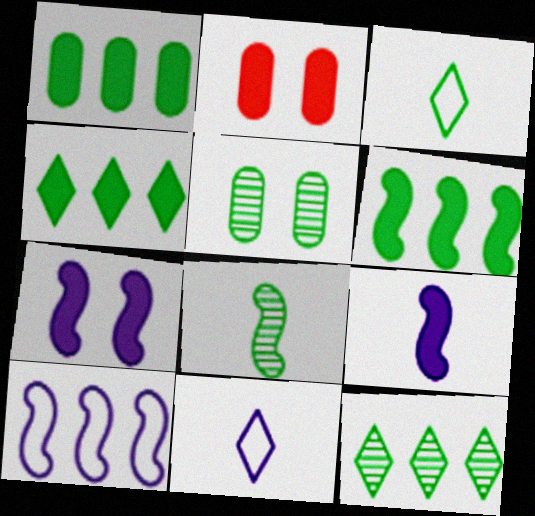[[1, 4, 6], 
[2, 4, 9], 
[3, 5, 6], 
[5, 8, 12]]